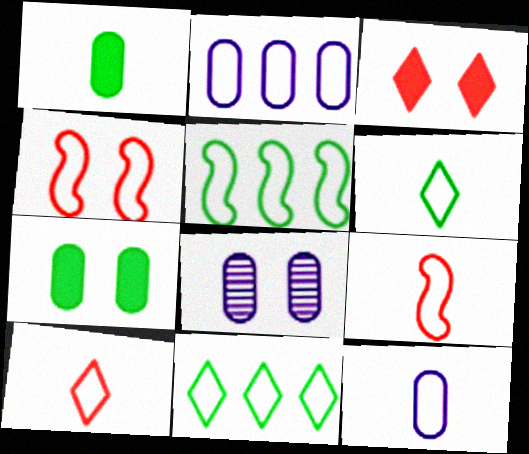[[2, 4, 6], 
[4, 11, 12], 
[6, 9, 12]]